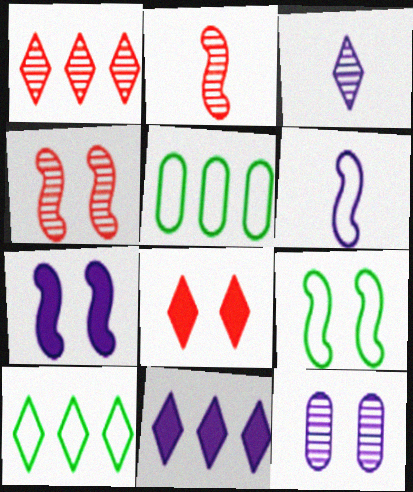[[1, 10, 11], 
[3, 8, 10], 
[4, 7, 9], 
[6, 11, 12], 
[8, 9, 12]]